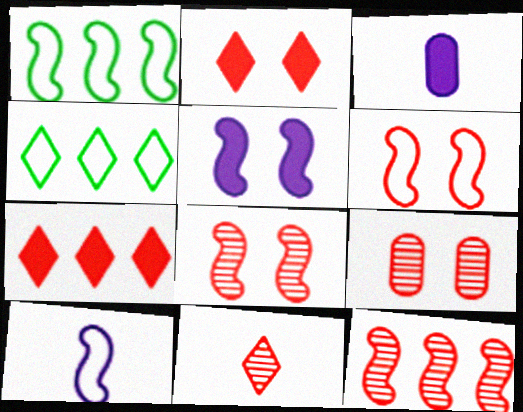[[1, 6, 10], 
[2, 6, 9], 
[3, 4, 8], 
[9, 11, 12]]